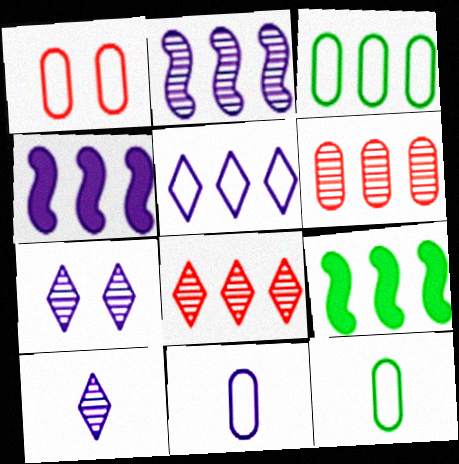[[1, 3, 11], 
[1, 9, 10], 
[3, 4, 8], 
[4, 7, 11], 
[5, 6, 9]]